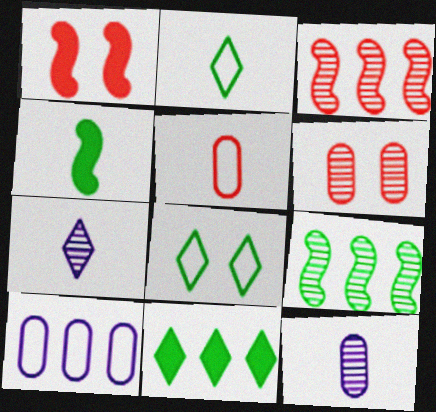[[3, 10, 11], 
[4, 5, 7], 
[6, 7, 9]]